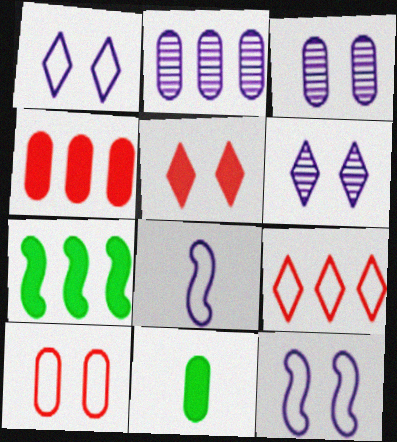[[2, 7, 9], 
[2, 10, 11]]